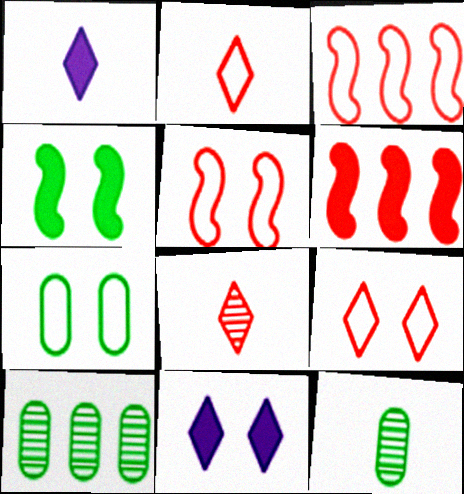[[1, 5, 10], 
[3, 11, 12]]